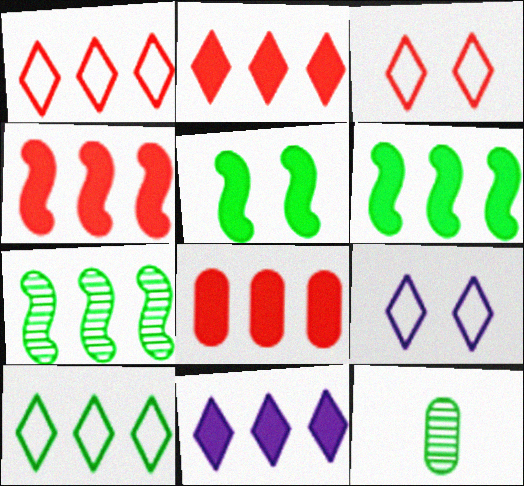[[2, 4, 8], 
[4, 9, 12], 
[5, 10, 12], 
[6, 8, 11]]